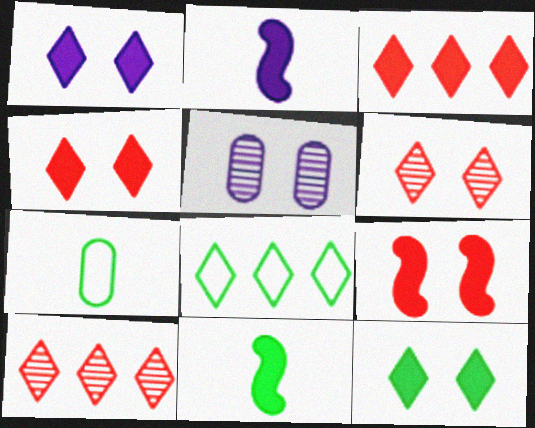[[1, 4, 12]]